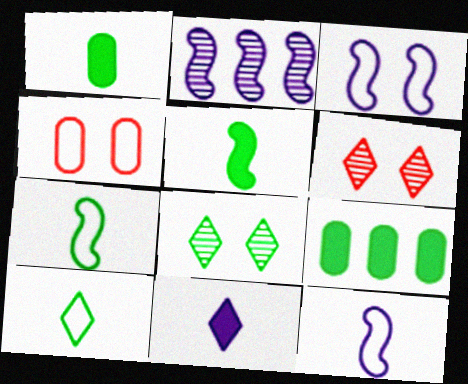[[6, 9, 12], 
[7, 8, 9]]